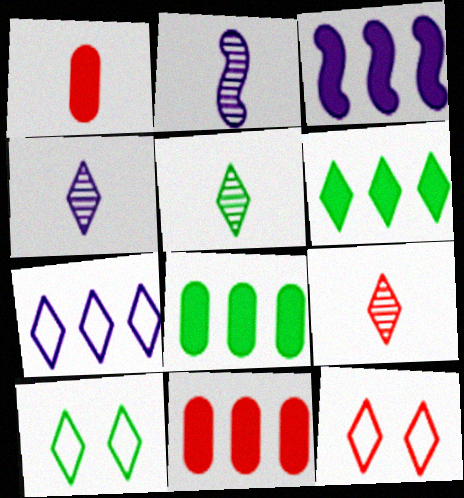[[2, 8, 12], 
[2, 10, 11], 
[3, 6, 11], 
[4, 5, 9], 
[4, 6, 12], 
[5, 6, 10]]